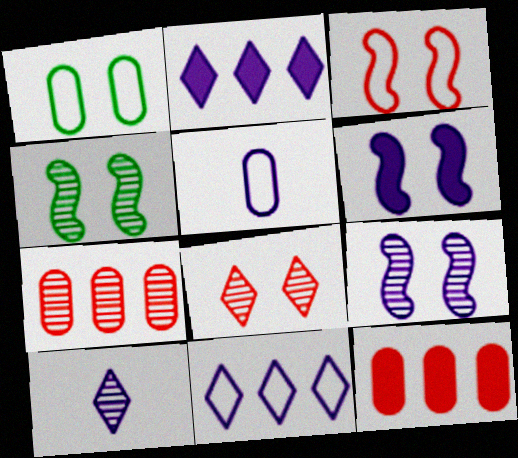[[1, 6, 8], 
[2, 5, 9], 
[3, 4, 6], 
[4, 7, 10]]